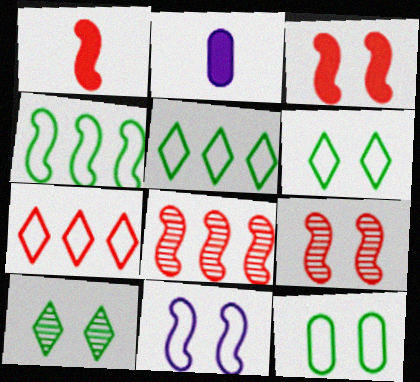[[2, 5, 9], 
[2, 6, 8]]